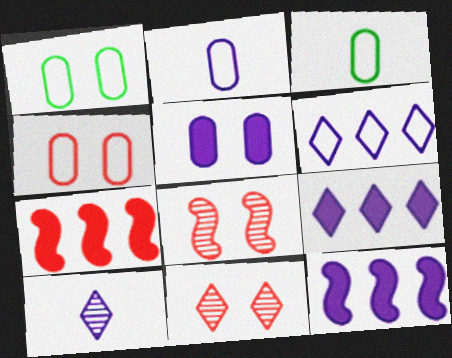[[1, 7, 10], 
[3, 8, 9], 
[3, 11, 12]]